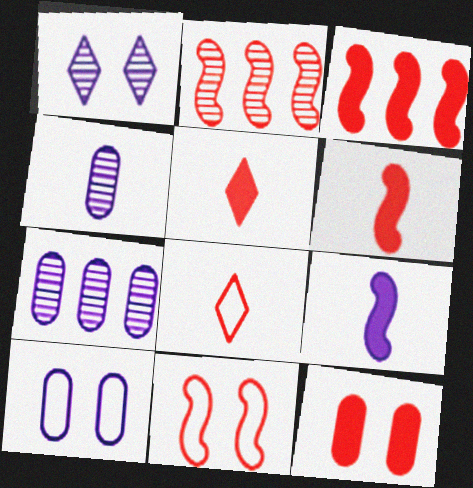[[2, 6, 11], 
[2, 8, 12], 
[3, 5, 12]]